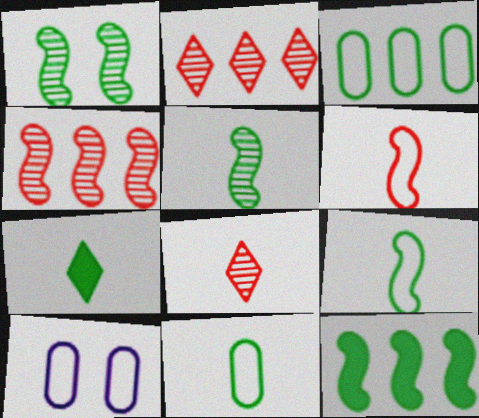[[1, 3, 7], 
[1, 9, 12], 
[4, 7, 10], 
[5, 7, 11], 
[8, 10, 12]]